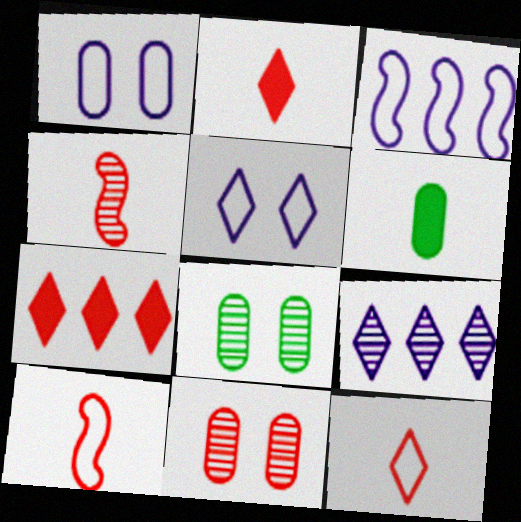[[2, 3, 8], 
[4, 8, 9], 
[7, 10, 11]]